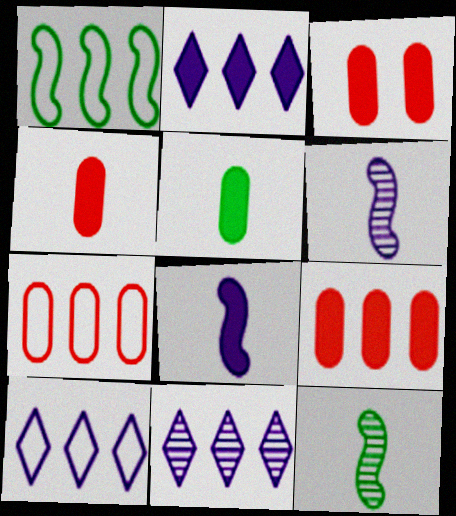[[1, 7, 10], 
[1, 9, 11], 
[2, 10, 11], 
[3, 4, 9], 
[3, 10, 12]]